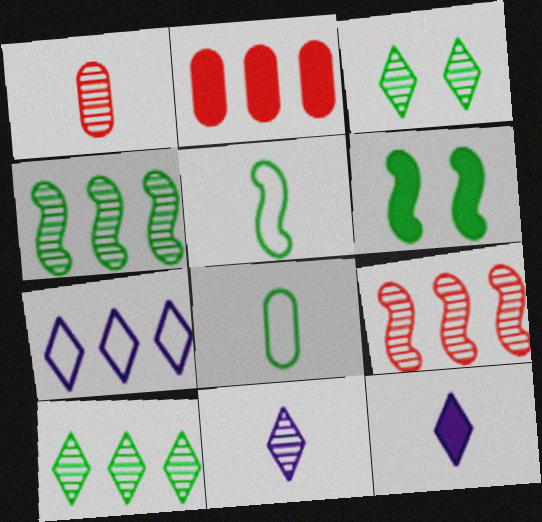[[1, 5, 12], 
[1, 6, 7], 
[2, 4, 7], 
[2, 6, 12], 
[4, 5, 6], 
[6, 8, 10]]